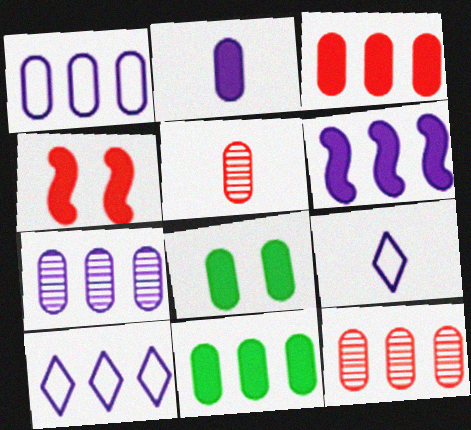[[1, 5, 8], 
[1, 11, 12], 
[2, 3, 8], 
[6, 7, 10]]